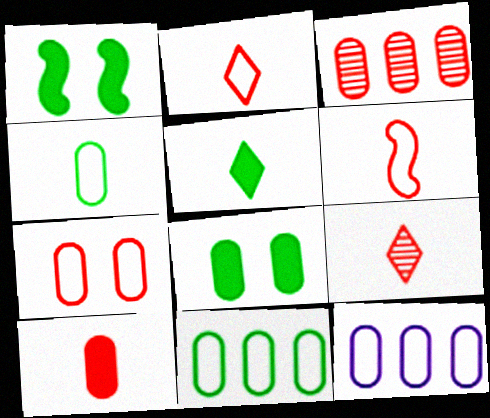[[1, 9, 12], 
[3, 7, 10], 
[4, 7, 12], 
[6, 9, 10]]